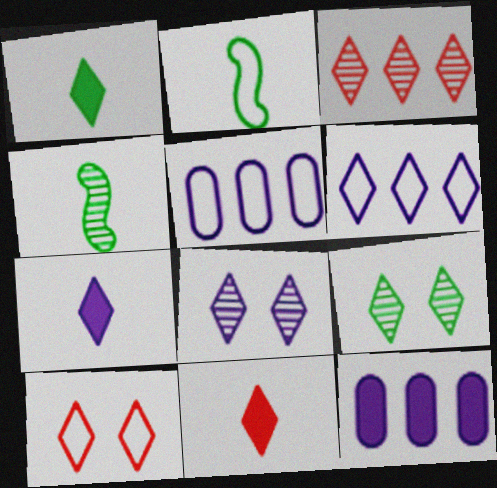[[1, 7, 11], 
[2, 5, 10], 
[3, 10, 11], 
[4, 10, 12], 
[6, 7, 8], 
[6, 9, 11]]